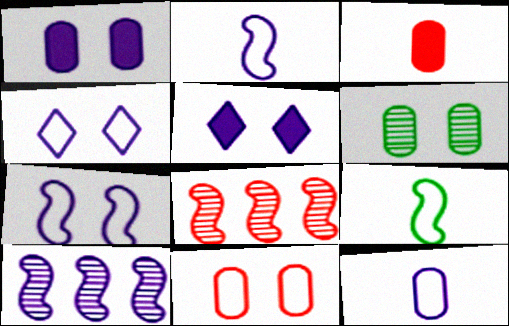[[1, 6, 11], 
[5, 10, 12]]